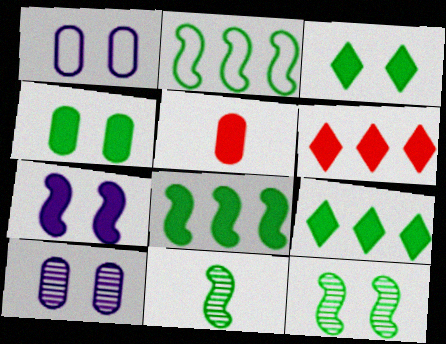[[1, 6, 11], 
[5, 7, 9]]